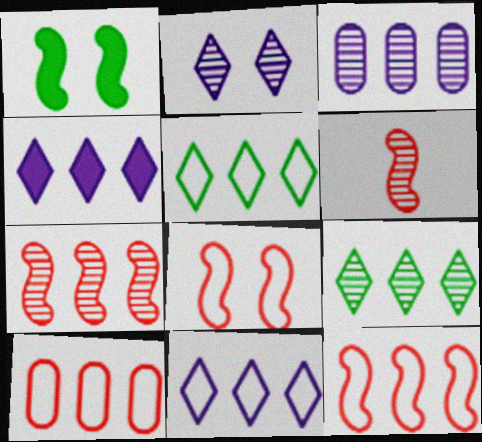[[3, 7, 9]]